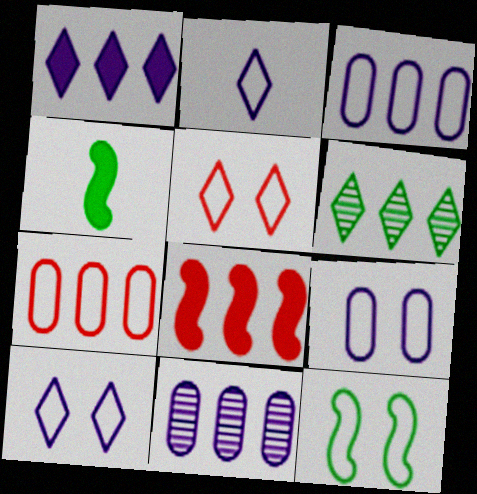[[2, 7, 12], 
[3, 6, 8], 
[4, 5, 11], 
[5, 9, 12]]